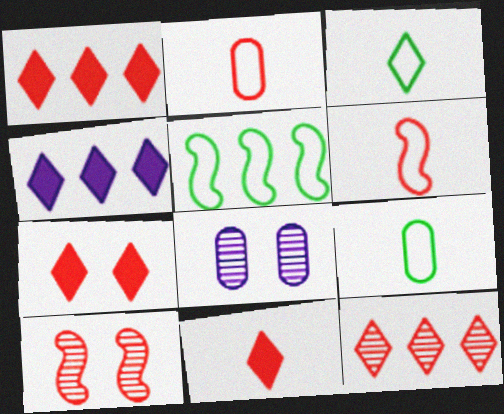[[1, 2, 10], 
[1, 7, 11], 
[4, 9, 10], 
[5, 8, 11]]